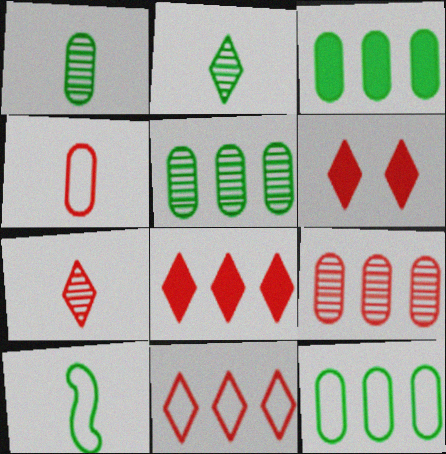[[3, 5, 12], 
[6, 7, 11]]